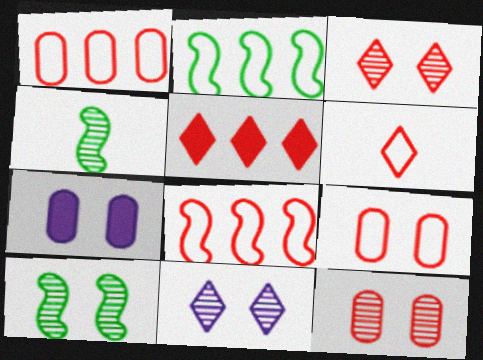[[3, 5, 6], 
[6, 8, 9], 
[10, 11, 12]]